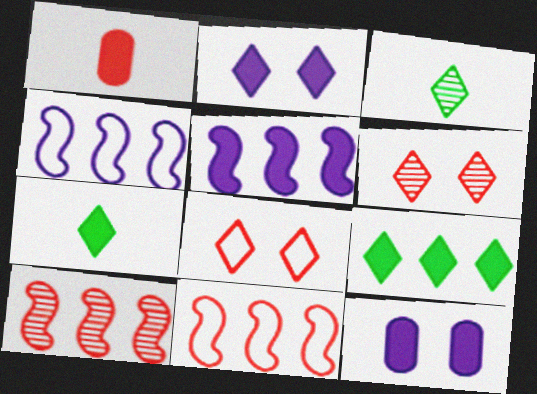[[1, 6, 11], 
[1, 8, 10], 
[3, 11, 12]]